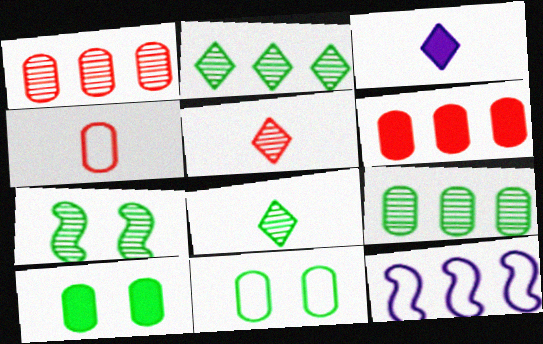[[2, 6, 12], 
[5, 10, 12], 
[7, 8, 9]]